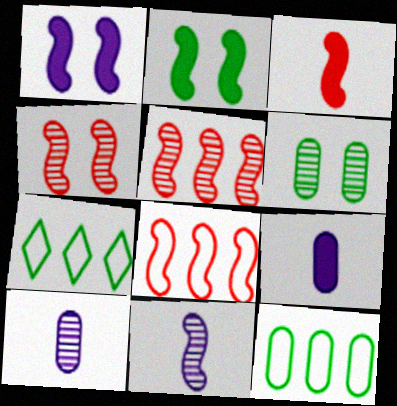[[2, 8, 11], 
[3, 4, 8], 
[4, 7, 9]]